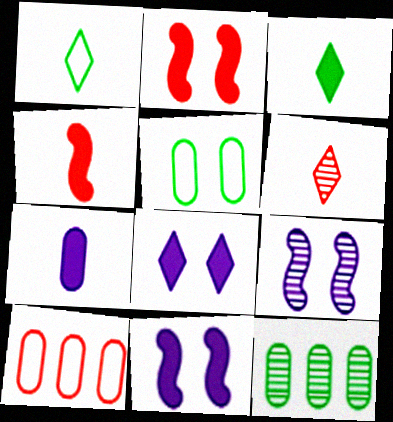[[2, 6, 10], 
[3, 4, 7], 
[3, 9, 10], 
[6, 9, 12]]